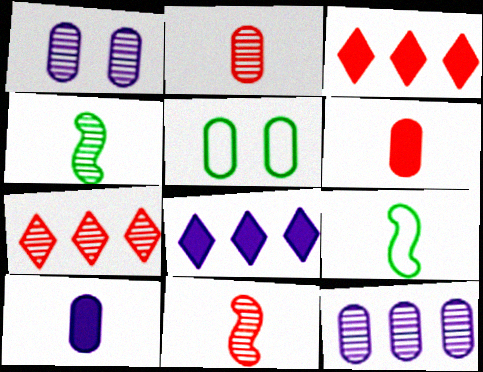[[1, 3, 9], 
[1, 4, 7], 
[5, 6, 12], 
[5, 8, 11]]